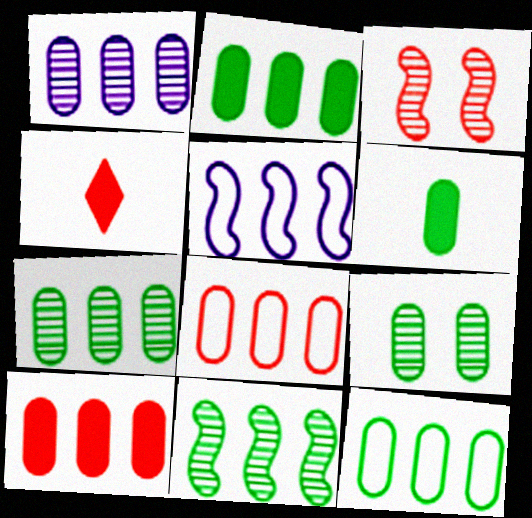[[1, 2, 8], 
[1, 10, 12], 
[2, 7, 12], 
[3, 4, 8], 
[4, 5, 9], 
[6, 9, 12]]